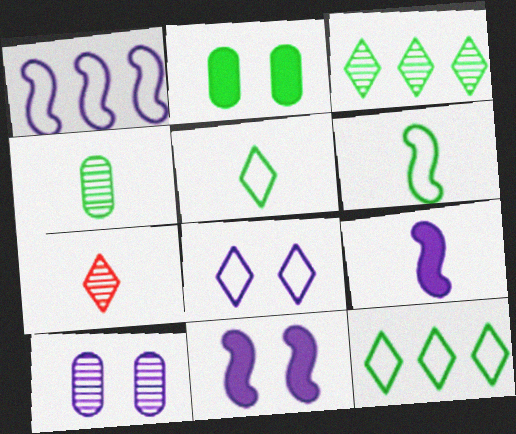[[1, 2, 7], 
[2, 3, 6], 
[8, 10, 11]]